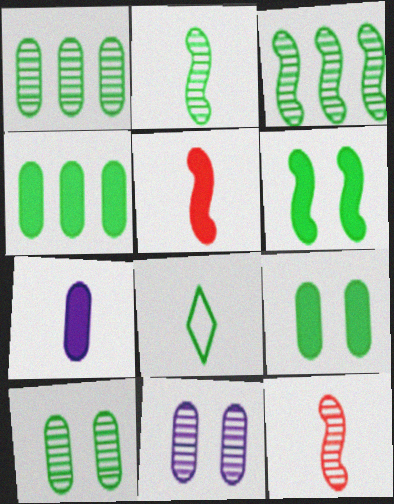[[1, 6, 8], 
[3, 8, 9], 
[7, 8, 12]]